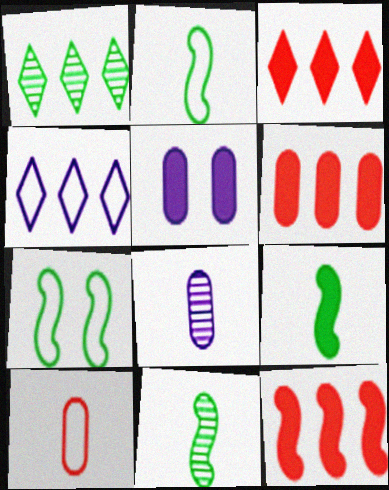[[1, 3, 4], 
[2, 9, 11], 
[3, 5, 9], 
[3, 6, 12], 
[3, 7, 8], 
[4, 7, 10]]